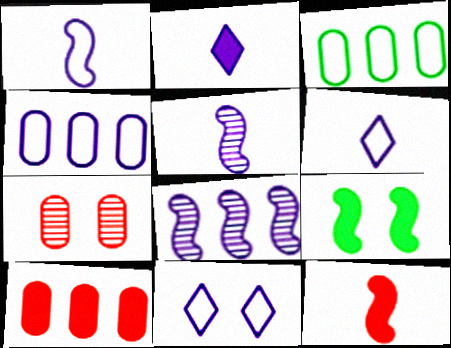[[1, 4, 11], 
[2, 9, 10], 
[7, 9, 11]]